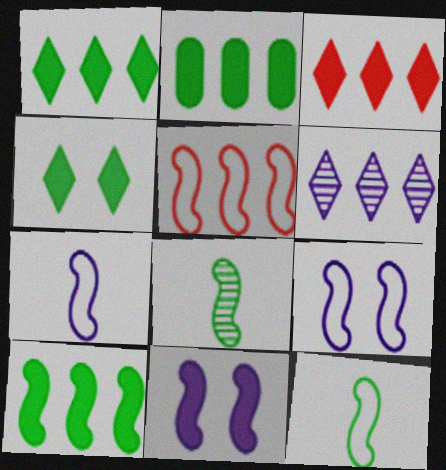[[1, 2, 10], 
[2, 5, 6], 
[5, 8, 11], 
[5, 9, 12]]